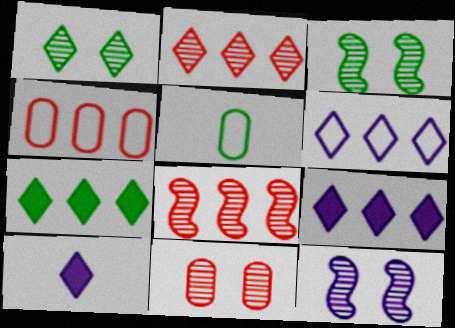[[1, 11, 12], 
[2, 6, 7], 
[3, 4, 10], 
[3, 5, 7]]